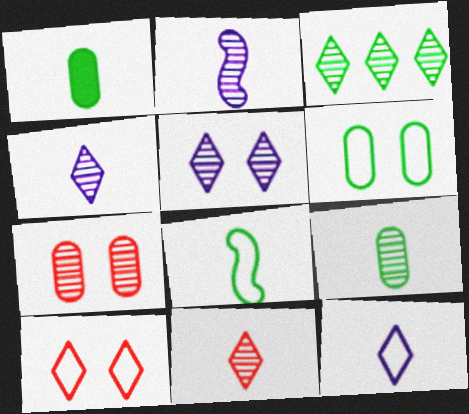[[2, 3, 7], 
[2, 9, 11], 
[3, 5, 11]]